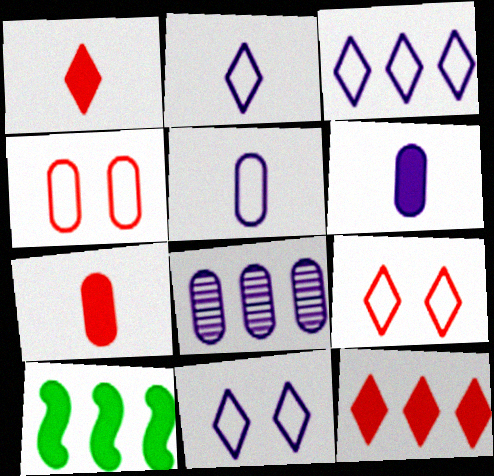[[2, 3, 11]]